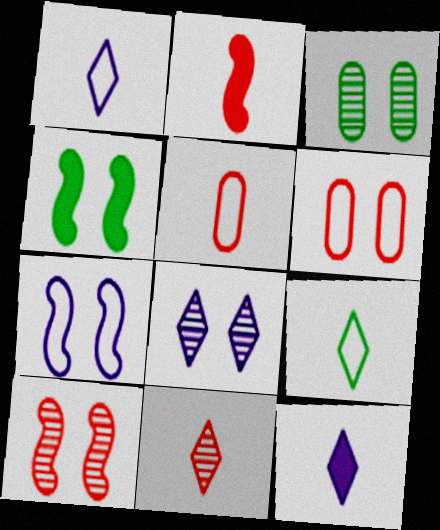[[2, 5, 11], 
[3, 8, 10], 
[4, 6, 8], 
[4, 7, 10], 
[9, 11, 12]]